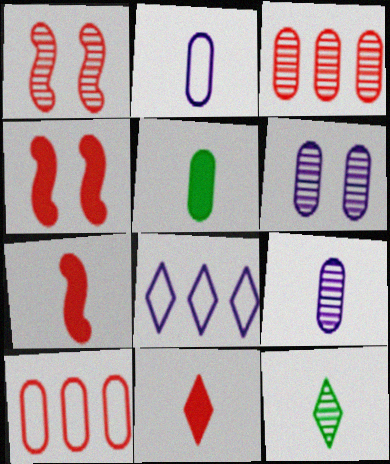[[1, 5, 8], 
[1, 10, 11], 
[2, 7, 12], 
[5, 6, 10]]